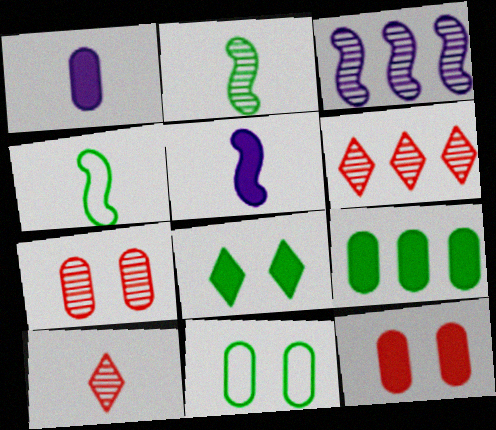[[1, 4, 10], 
[1, 9, 12], 
[5, 6, 11]]